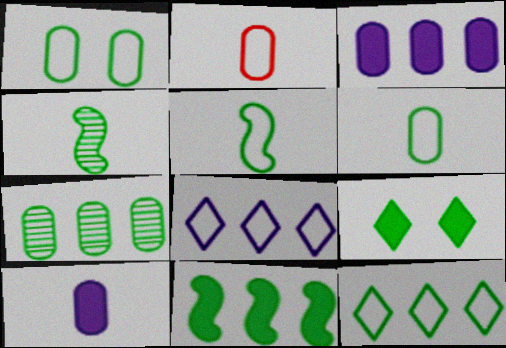[[1, 5, 12], 
[5, 7, 9], 
[7, 11, 12]]